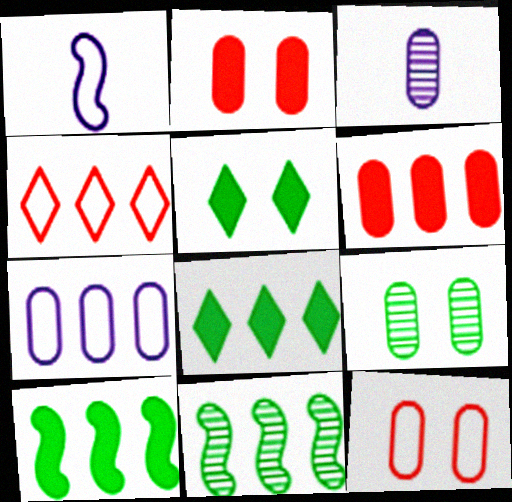[]